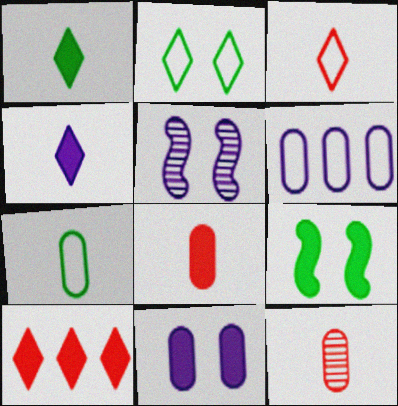[[4, 5, 6], 
[5, 7, 10]]